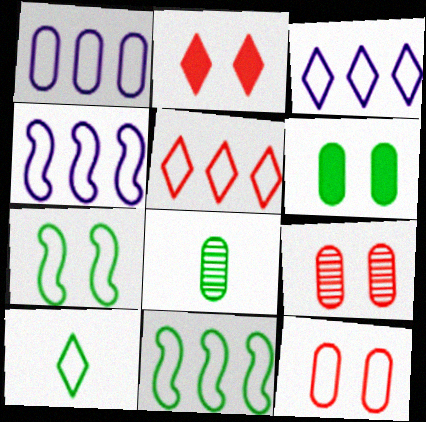[[1, 3, 4], 
[1, 5, 11], 
[2, 4, 8], 
[4, 10, 12]]